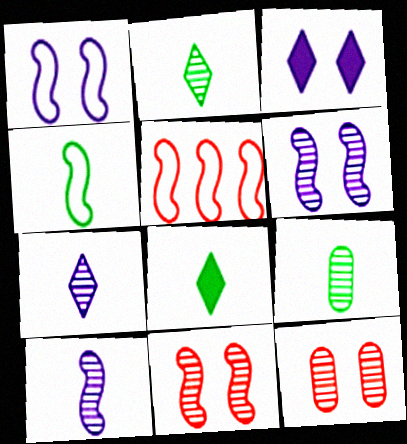[[1, 4, 5], 
[3, 5, 9], 
[4, 8, 9]]